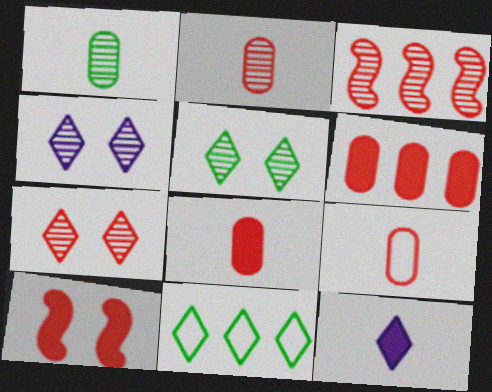[[1, 3, 4], 
[2, 3, 7], 
[2, 8, 9], 
[4, 5, 7], 
[7, 11, 12]]